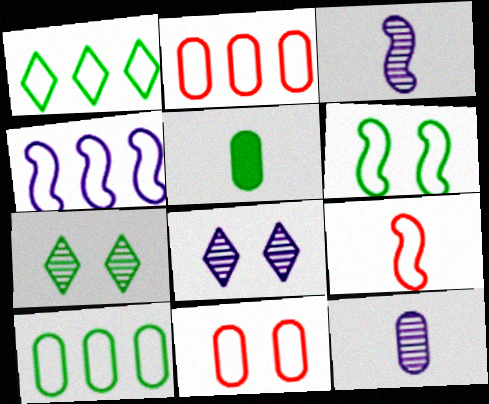[[1, 2, 4], 
[4, 6, 9]]